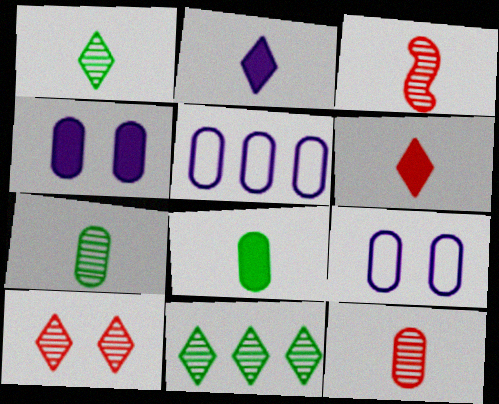[]